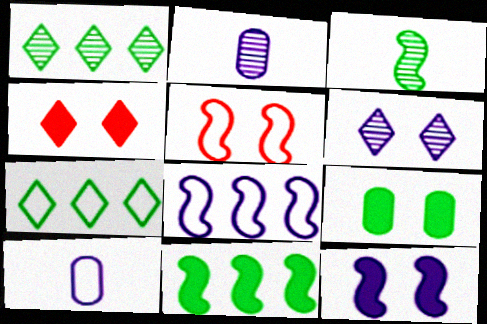[[3, 7, 9], 
[4, 9, 12], 
[5, 6, 9], 
[5, 7, 10]]